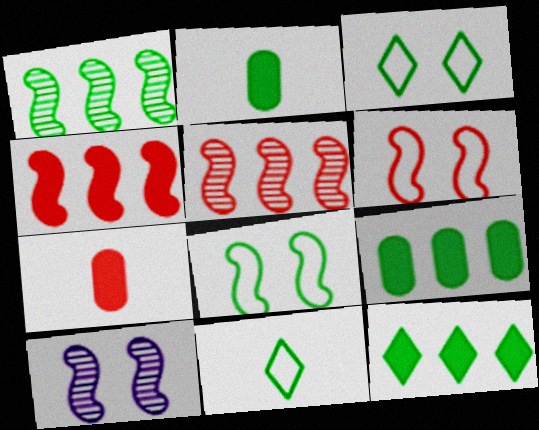[[1, 2, 3]]